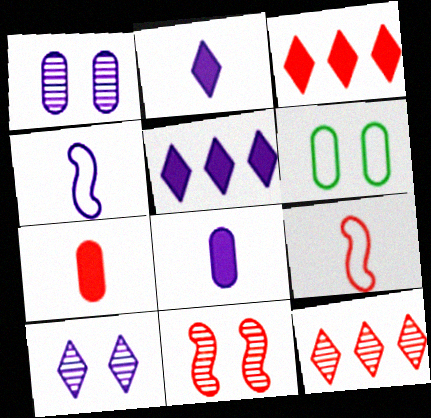[[1, 4, 5]]